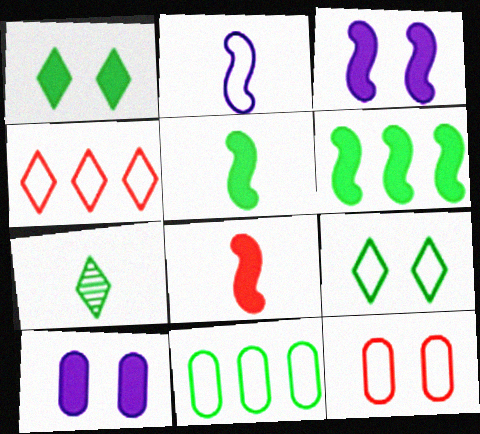[[3, 6, 8]]